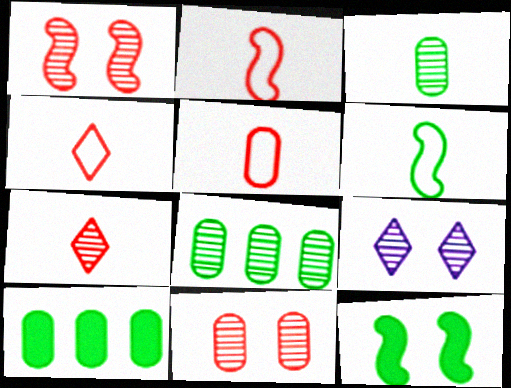[[2, 4, 5], 
[2, 9, 10]]